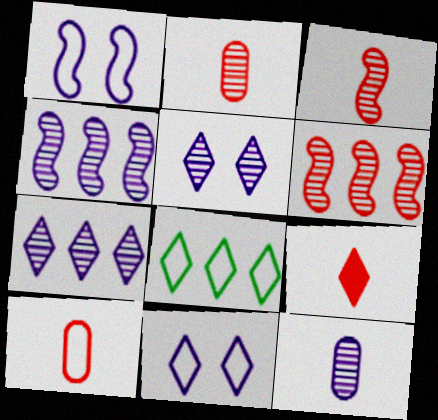[[1, 8, 10], 
[3, 9, 10], 
[4, 5, 12], 
[5, 8, 9]]